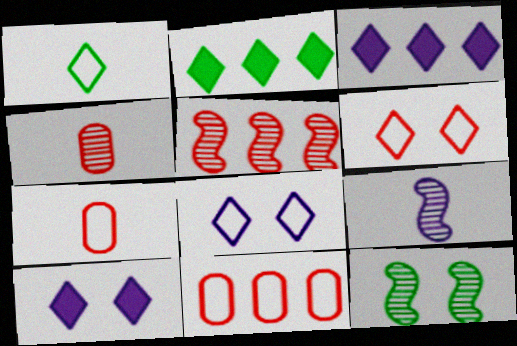[[3, 7, 12], 
[5, 9, 12]]